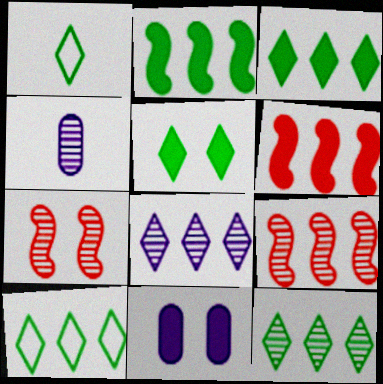[[1, 5, 12], 
[1, 9, 11], 
[3, 10, 12], 
[4, 7, 12]]